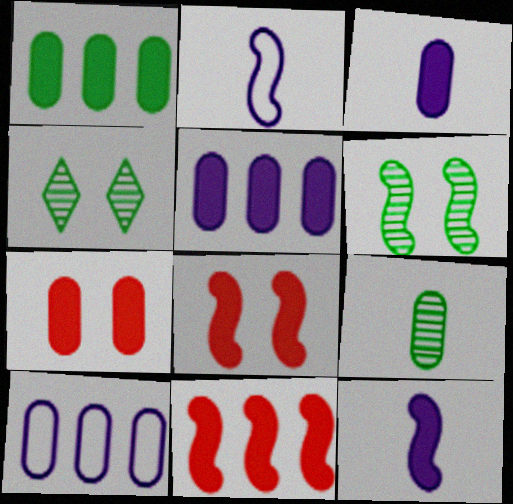[[1, 3, 7], 
[2, 6, 11], 
[7, 9, 10]]